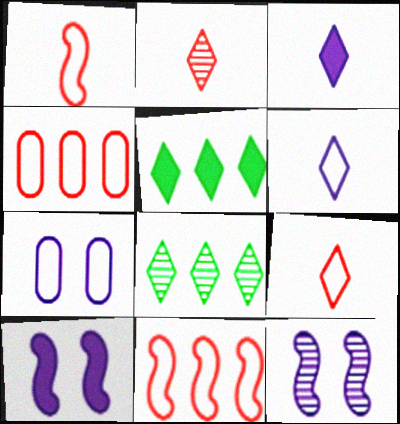[]